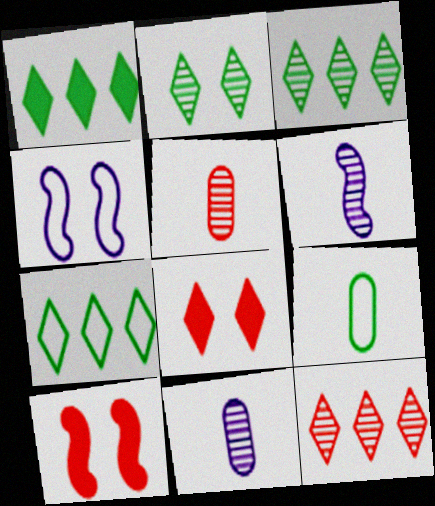[[1, 3, 7], 
[1, 4, 5], 
[7, 10, 11]]